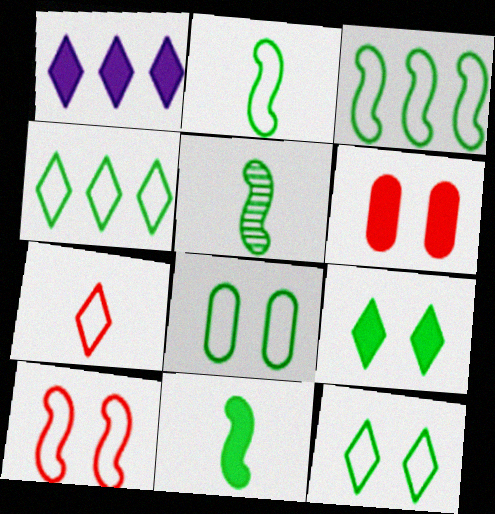[[1, 6, 11], 
[2, 4, 8], 
[2, 5, 11]]